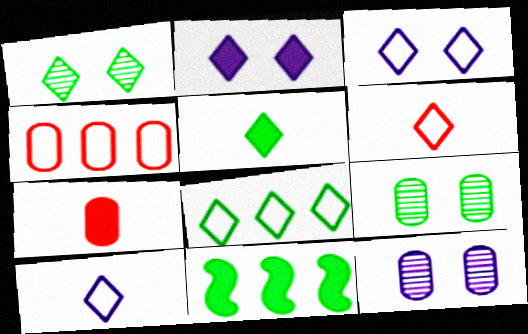[[1, 5, 8], 
[2, 7, 11], 
[3, 6, 8], 
[6, 11, 12]]